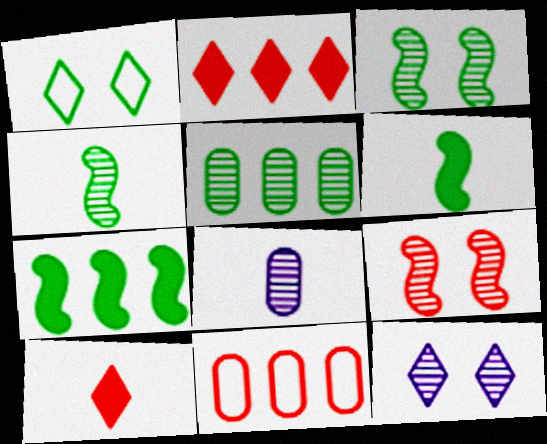[[1, 5, 6], 
[6, 11, 12], 
[9, 10, 11]]